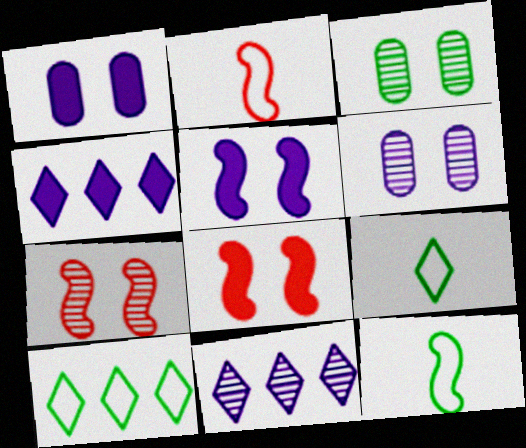[[2, 3, 4]]